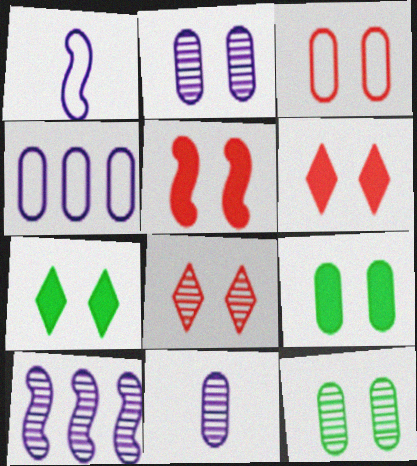[[2, 3, 9], 
[3, 5, 8]]